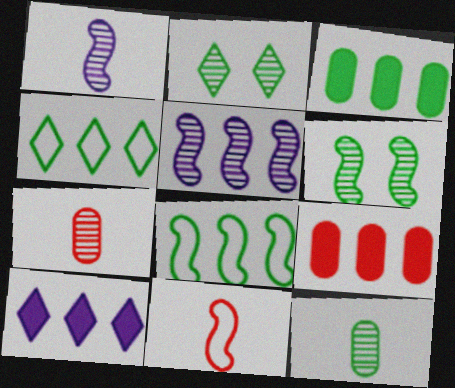[[2, 5, 7], 
[4, 5, 9]]